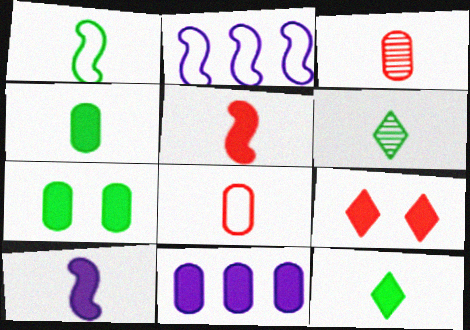[[1, 4, 6], 
[6, 8, 10]]